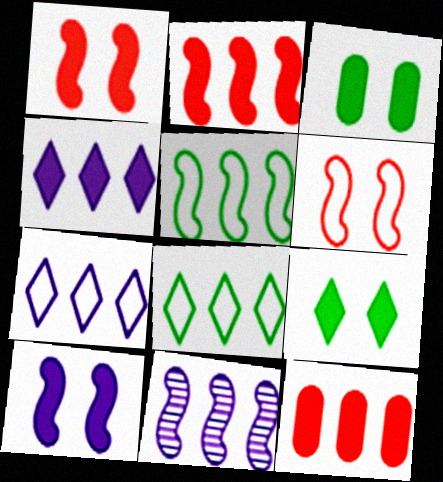[[2, 5, 11], 
[8, 11, 12]]